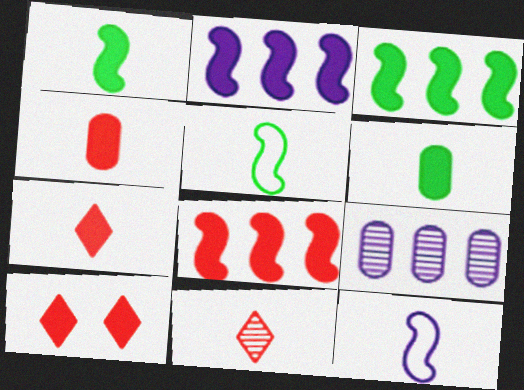[[2, 3, 8], 
[2, 6, 10], 
[4, 8, 10], 
[5, 9, 10], 
[6, 11, 12]]